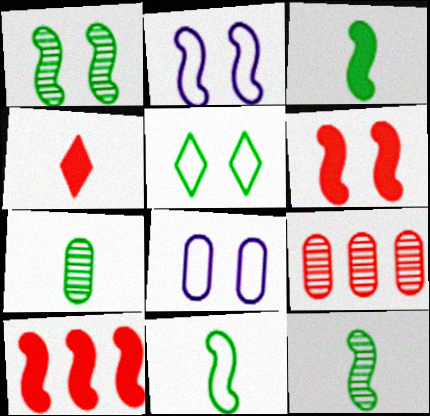[[1, 2, 6], 
[2, 10, 12], 
[3, 11, 12]]